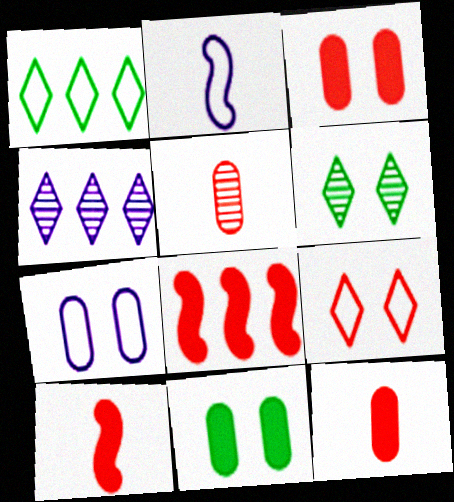[[5, 8, 9]]